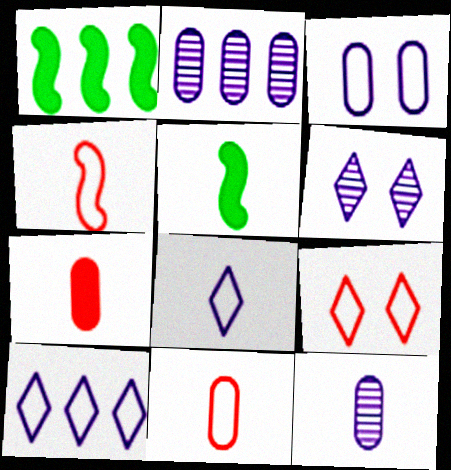[[1, 6, 11], 
[1, 9, 12], 
[2, 5, 9]]